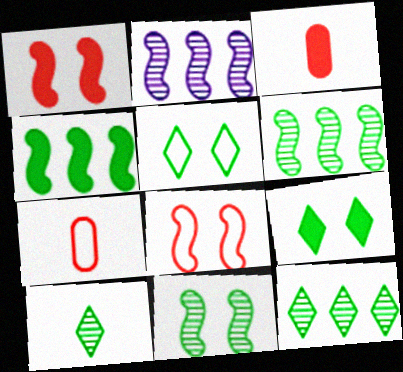[[2, 3, 5], 
[2, 7, 9]]